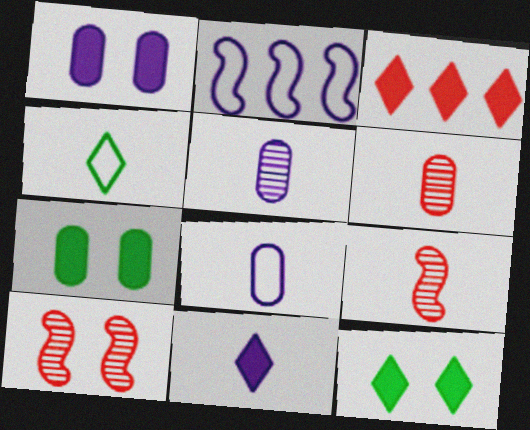[[2, 6, 12], 
[3, 11, 12]]